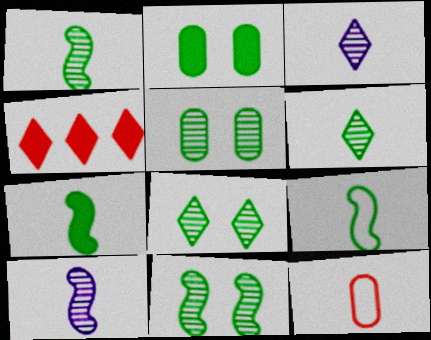[[1, 7, 9], 
[3, 7, 12], 
[5, 8, 11]]